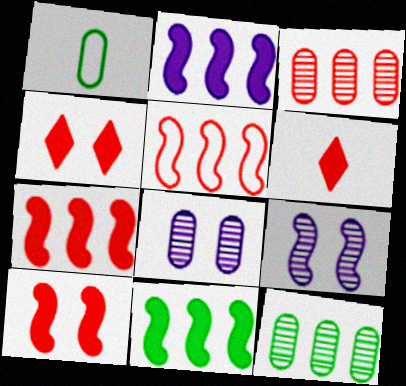[[2, 7, 11]]